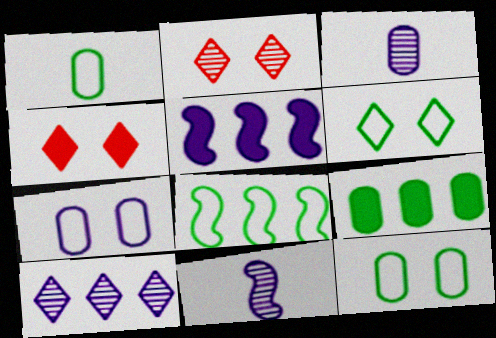[[1, 2, 5], 
[1, 6, 8], 
[3, 4, 8]]